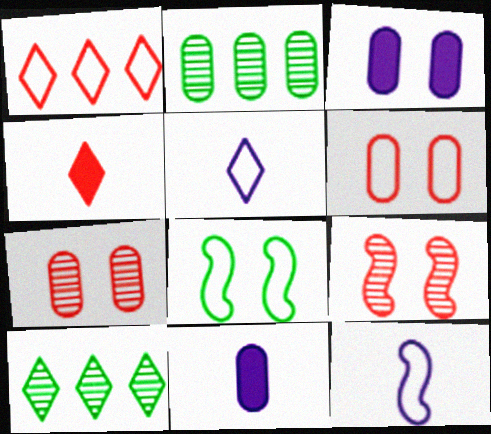[[2, 6, 11]]